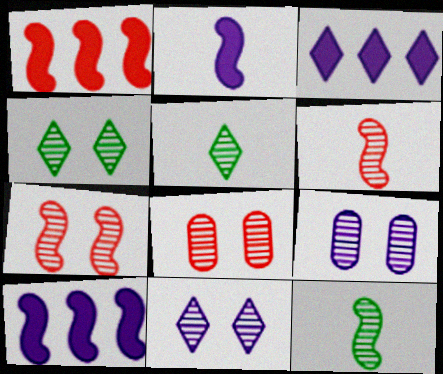[[4, 7, 9]]